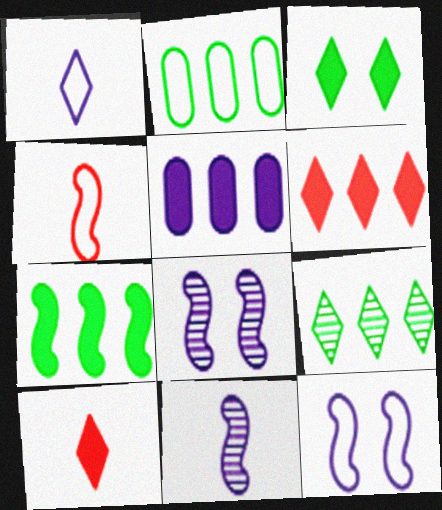[[1, 5, 8], 
[2, 7, 9], 
[2, 8, 10], 
[4, 7, 8], 
[5, 6, 7]]